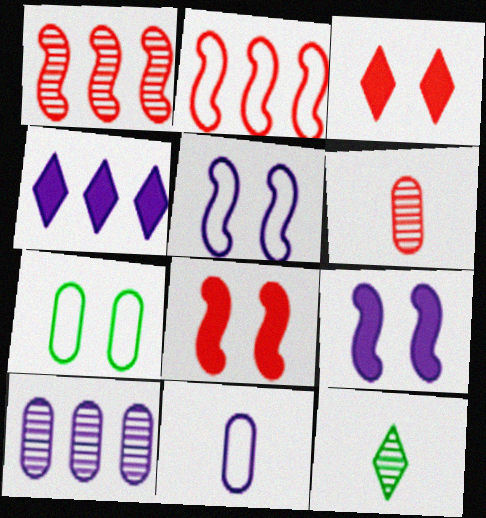[[2, 3, 6]]